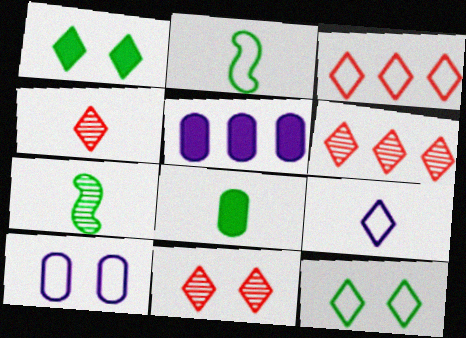[[1, 6, 9], 
[2, 3, 10], 
[2, 5, 11], 
[3, 9, 12], 
[4, 6, 11]]